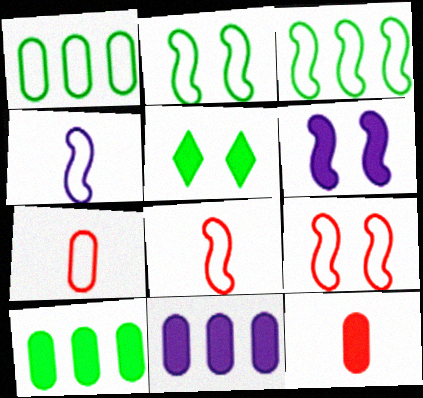[[3, 4, 9]]